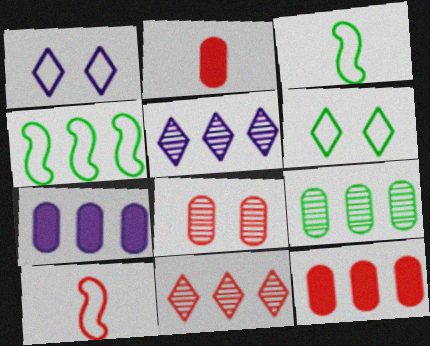[[4, 5, 12], 
[4, 7, 11]]